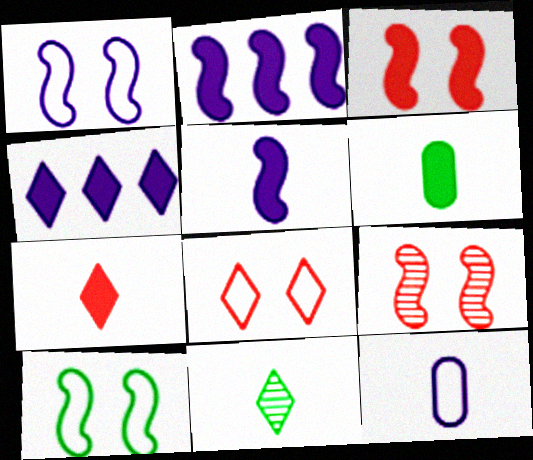[[3, 4, 6], 
[4, 8, 11], 
[5, 6, 7]]